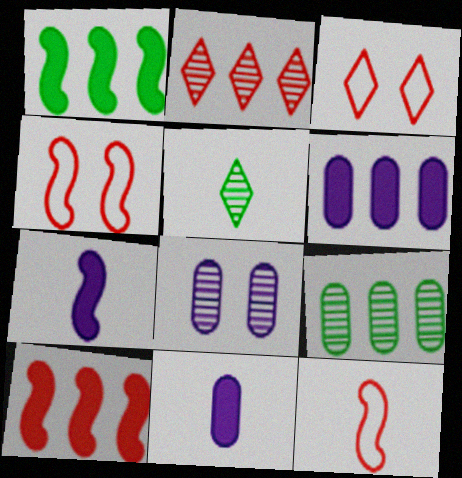[[3, 7, 9], 
[4, 5, 6], 
[5, 11, 12]]